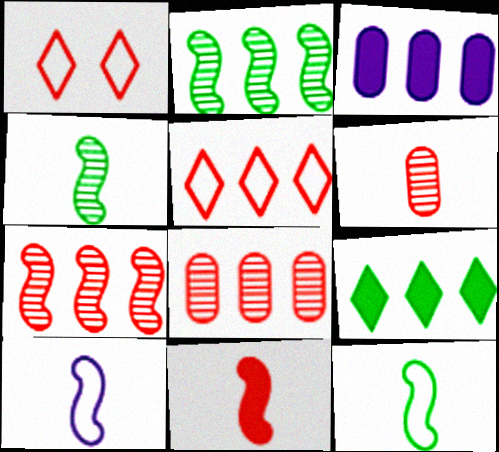[[1, 3, 4], 
[1, 8, 11], 
[2, 3, 5], 
[4, 10, 11]]